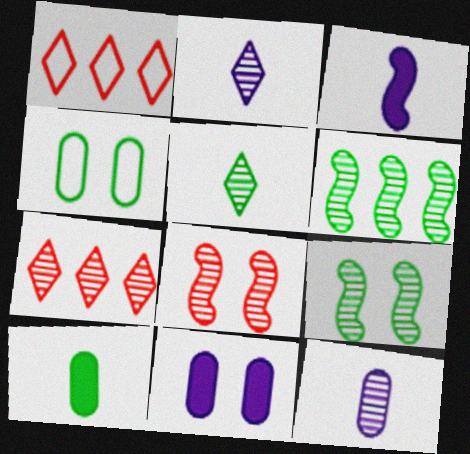[[3, 4, 7], 
[7, 9, 12]]